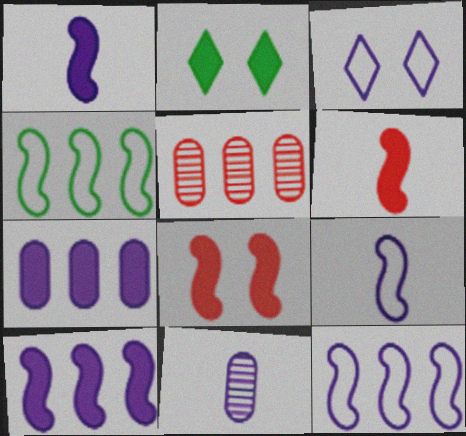[[2, 5, 9], 
[2, 6, 7], 
[3, 10, 11]]